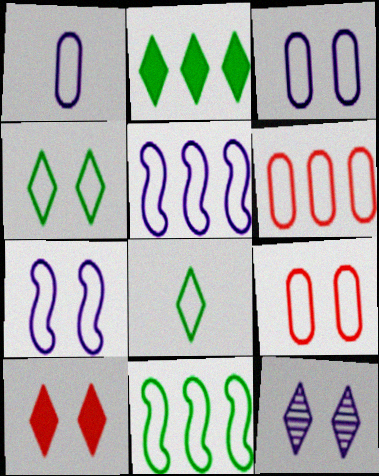[[4, 7, 9], 
[4, 10, 12], 
[5, 8, 9], 
[6, 7, 8]]